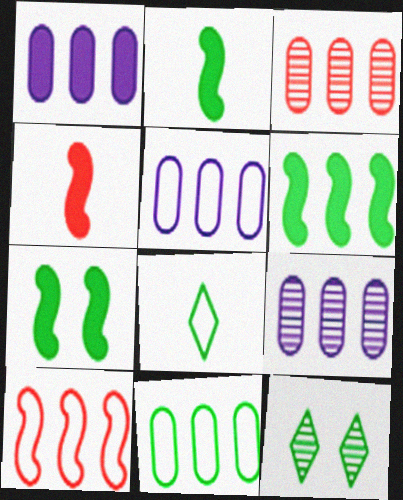[[1, 3, 11], 
[1, 5, 9], 
[2, 6, 7], 
[2, 11, 12], 
[4, 5, 12]]